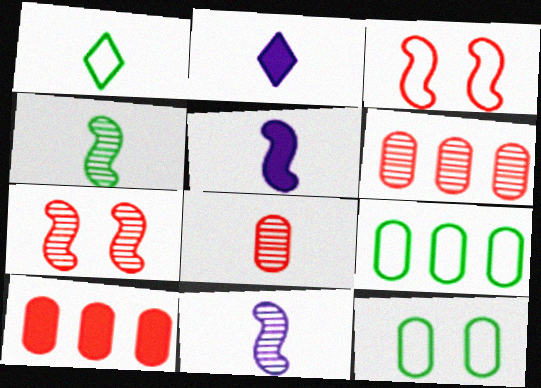[[1, 5, 8], 
[2, 7, 9]]